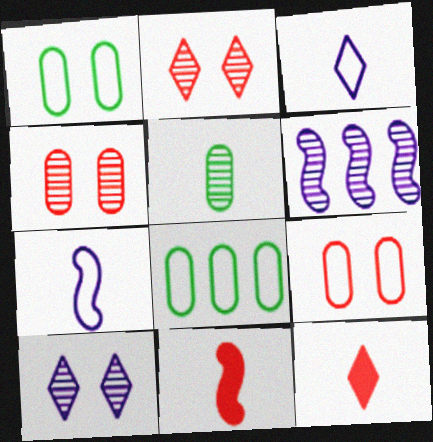[[1, 6, 12], 
[2, 5, 6], 
[3, 5, 11], 
[5, 7, 12], 
[8, 10, 11]]